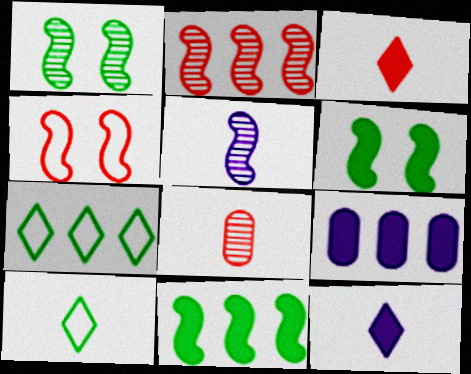[[1, 2, 5], 
[2, 7, 9], 
[3, 6, 9], 
[4, 5, 11]]